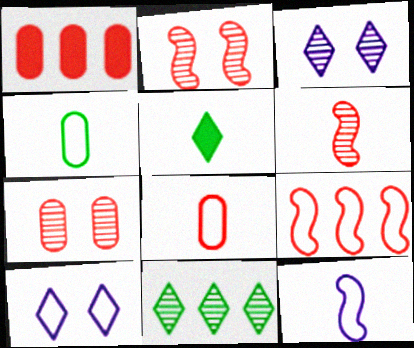[[1, 7, 8], 
[4, 9, 10]]